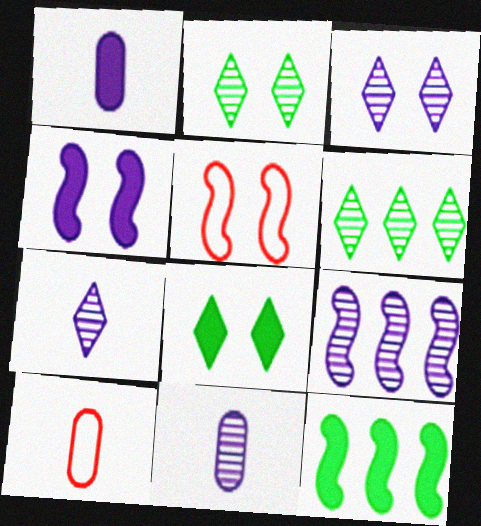[[1, 5, 6], 
[3, 9, 11], 
[3, 10, 12], 
[4, 6, 10], 
[8, 9, 10]]